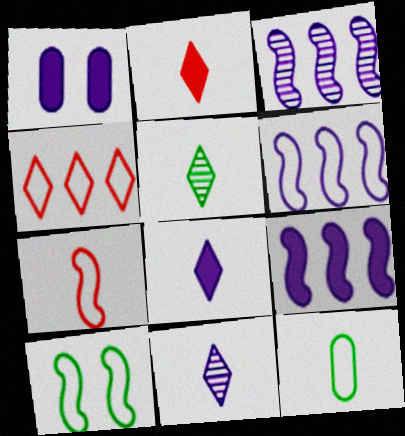[[1, 6, 11], 
[1, 8, 9], 
[3, 6, 9], 
[6, 7, 10]]